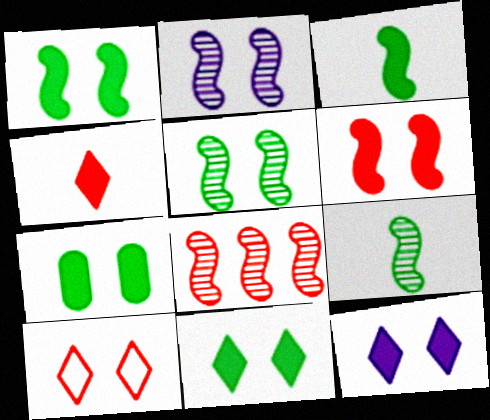[[1, 7, 11], 
[2, 7, 10], 
[2, 8, 9], 
[6, 7, 12]]